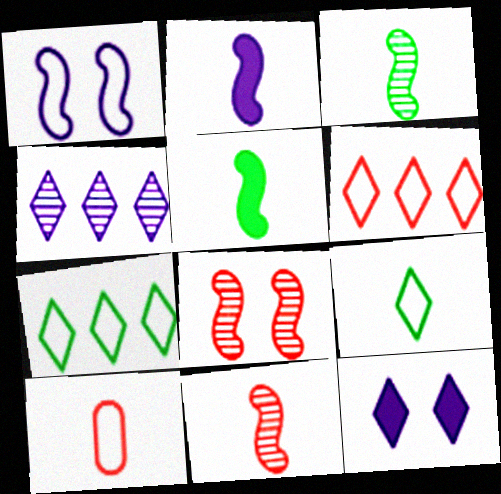[[1, 7, 10]]